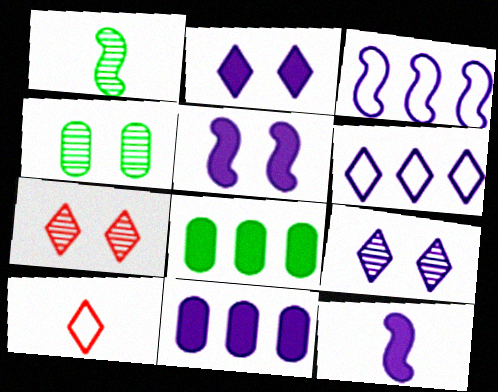[[2, 11, 12]]